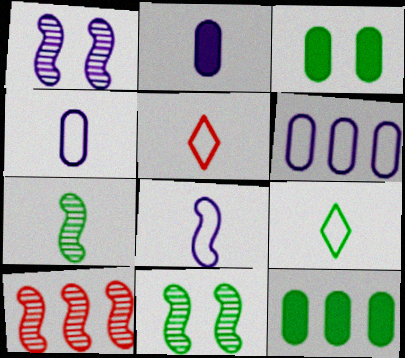[[1, 5, 12], 
[1, 7, 10], 
[2, 5, 7], 
[9, 11, 12]]